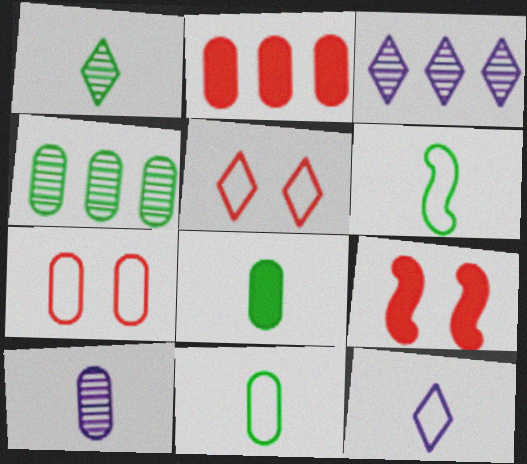[[1, 6, 8], 
[3, 9, 11], 
[4, 9, 12]]